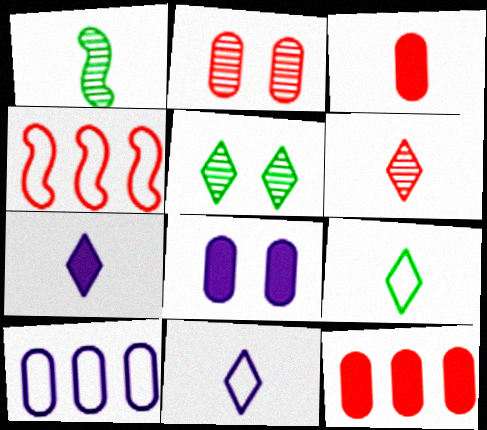[[1, 3, 11], 
[6, 7, 9]]